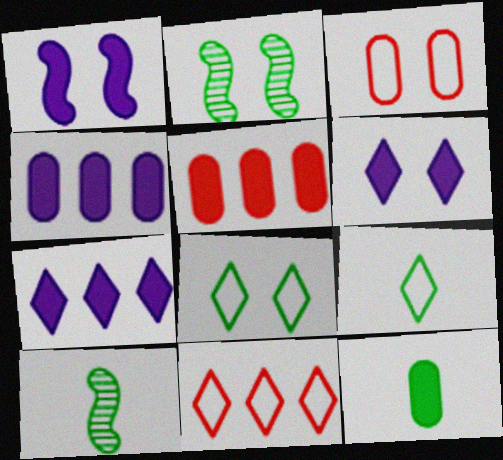[[2, 3, 6], 
[3, 7, 10], 
[9, 10, 12]]